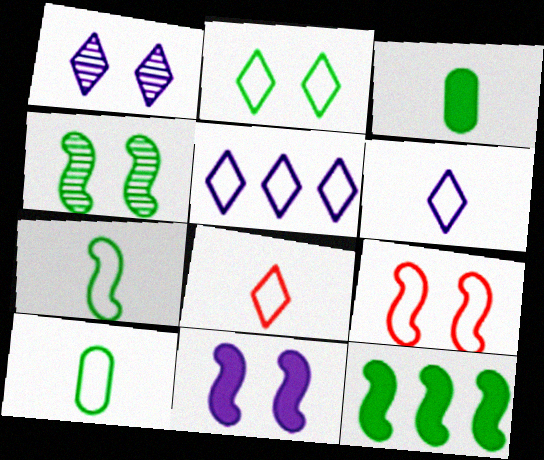[[2, 5, 8], 
[4, 7, 12], 
[4, 9, 11], 
[5, 9, 10]]